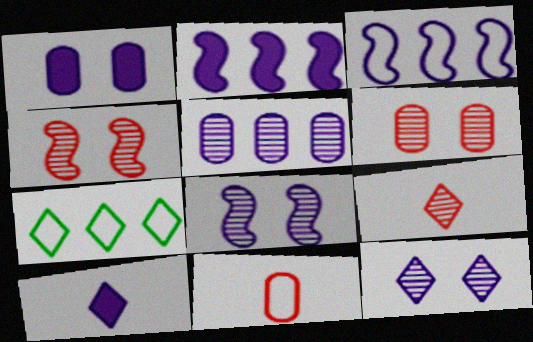[[1, 2, 10]]